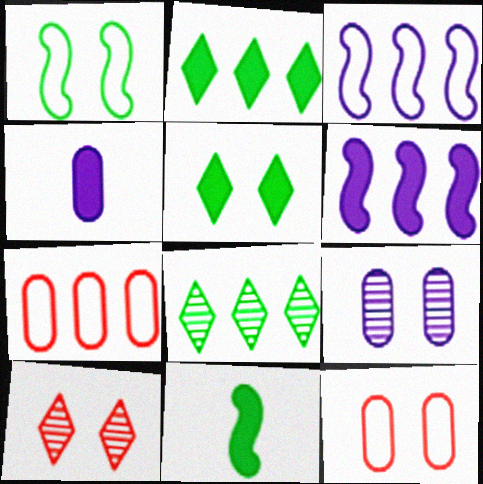[[6, 7, 8]]